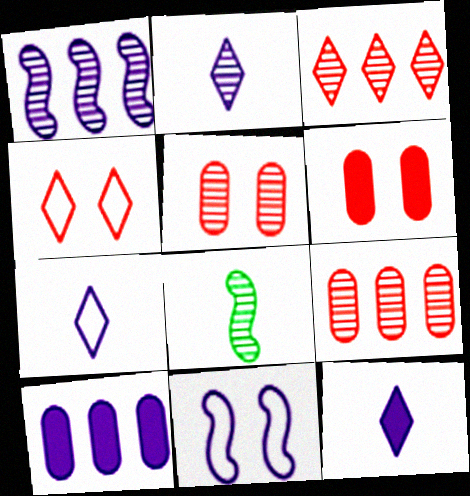[[2, 7, 12], 
[2, 10, 11], 
[4, 8, 10]]